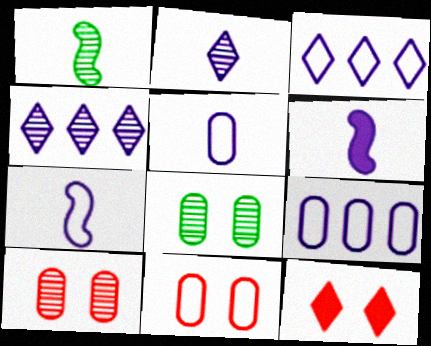[[1, 4, 10], 
[1, 9, 12], 
[2, 5, 6]]